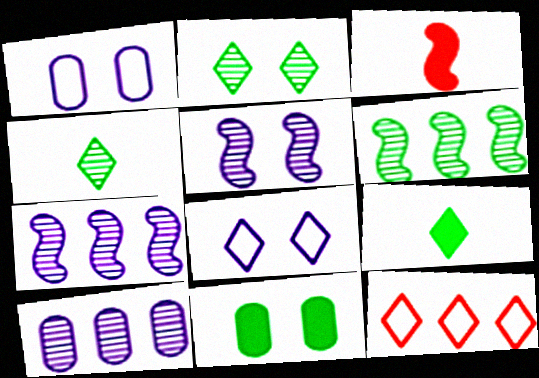[]